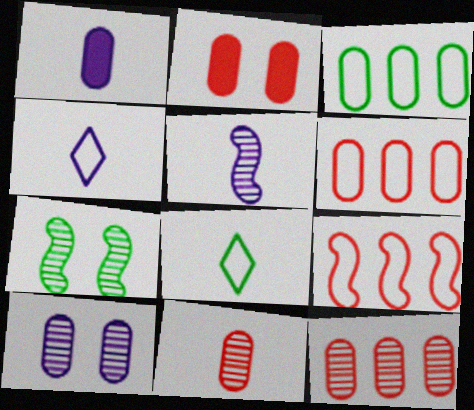[[1, 4, 5], 
[2, 6, 11]]